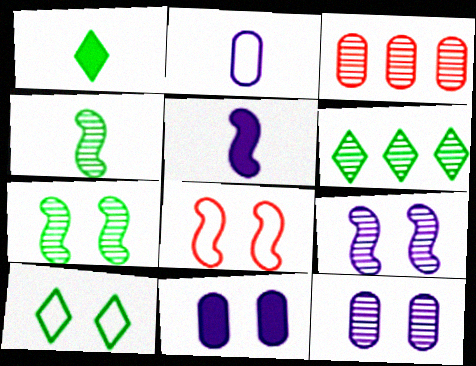[[1, 6, 10], 
[3, 5, 10]]